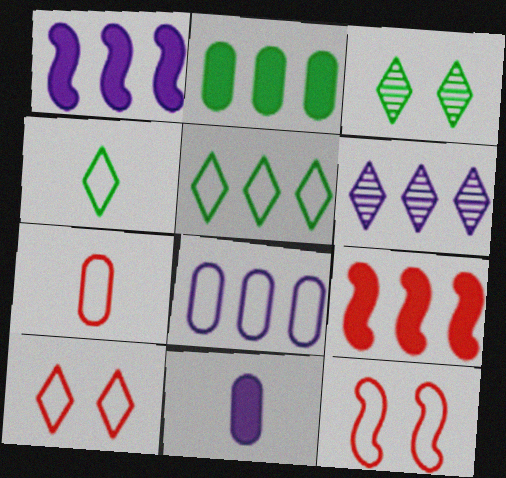[[1, 3, 7], 
[1, 6, 8], 
[4, 8, 12]]